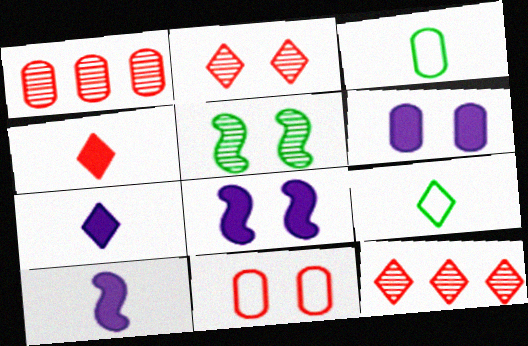[[1, 3, 6], 
[1, 8, 9], 
[3, 8, 12]]